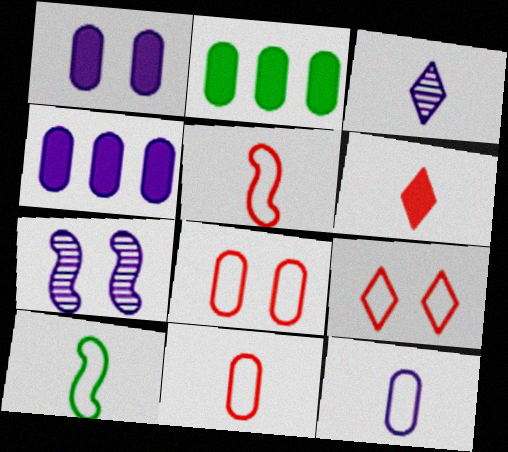[]